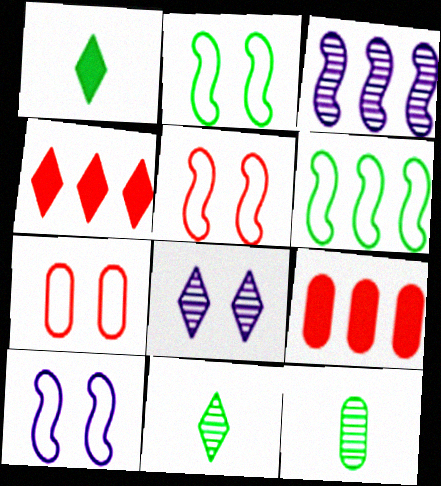[[1, 3, 7], 
[2, 5, 10], 
[4, 10, 12], 
[9, 10, 11]]